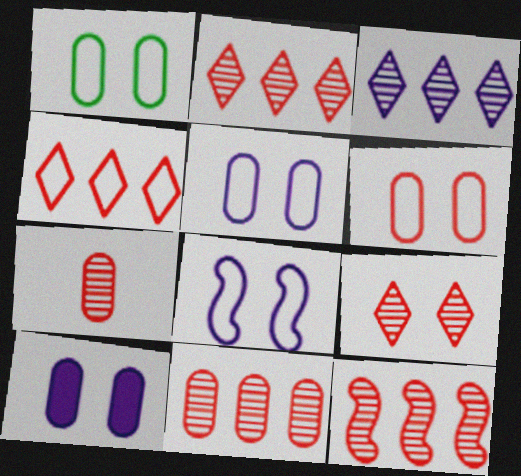[[1, 5, 6], 
[2, 11, 12], 
[7, 9, 12]]